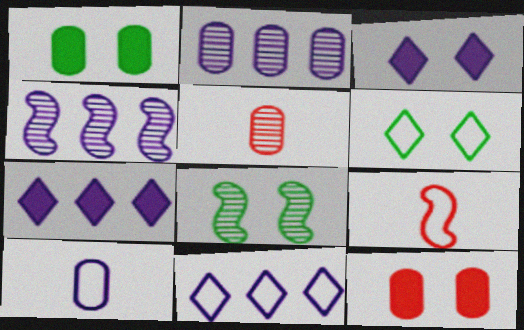[[1, 6, 8], 
[3, 4, 10]]